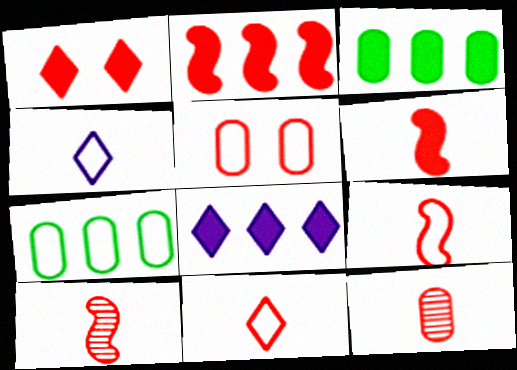[[2, 3, 8], 
[6, 9, 10], 
[6, 11, 12]]